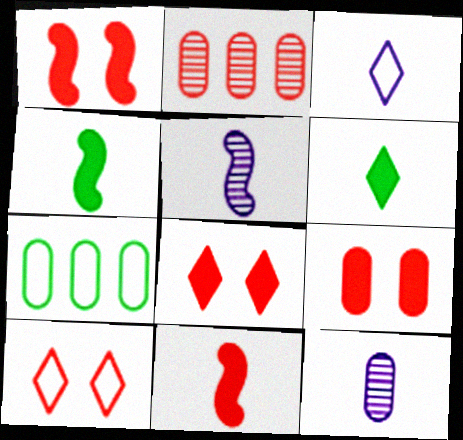[[1, 8, 9], 
[2, 10, 11], 
[5, 7, 8], 
[7, 9, 12]]